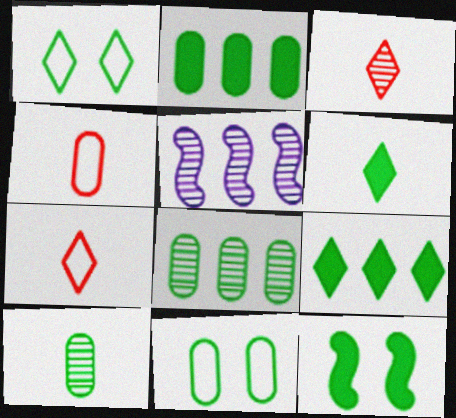[[2, 6, 12], 
[2, 10, 11]]